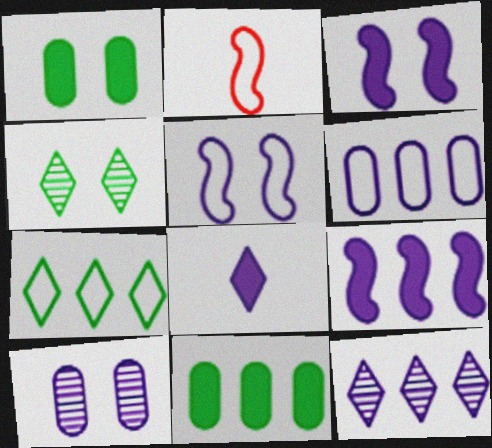[[1, 2, 12], 
[6, 9, 12]]